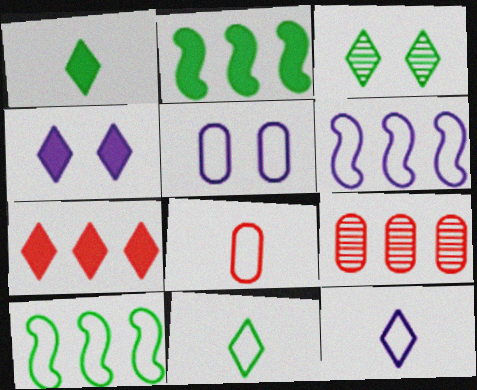[[1, 4, 7], 
[3, 7, 12], 
[5, 6, 12]]